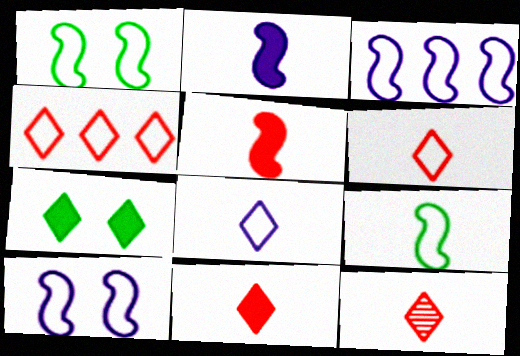[[6, 11, 12]]